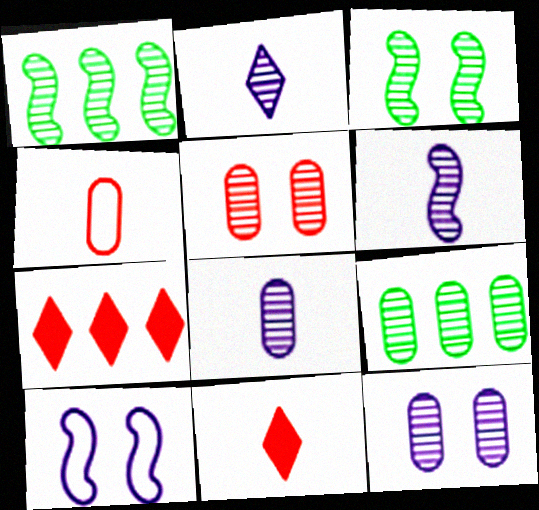[[1, 2, 5], 
[2, 6, 8], 
[5, 8, 9], 
[9, 10, 11]]